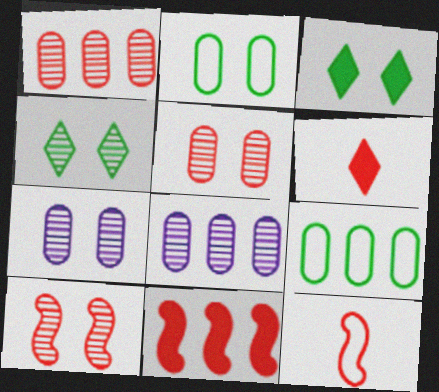[[3, 8, 12], 
[4, 7, 10], 
[10, 11, 12]]